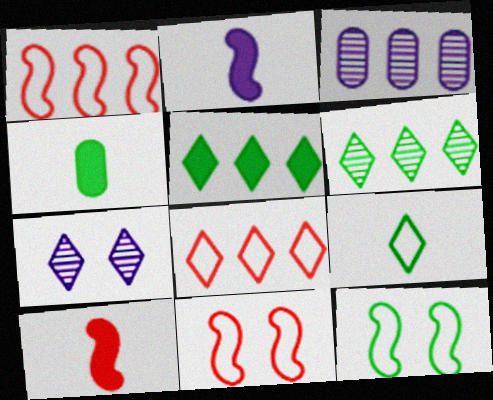[[1, 3, 5], 
[1, 4, 7], 
[4, 6, 12]]